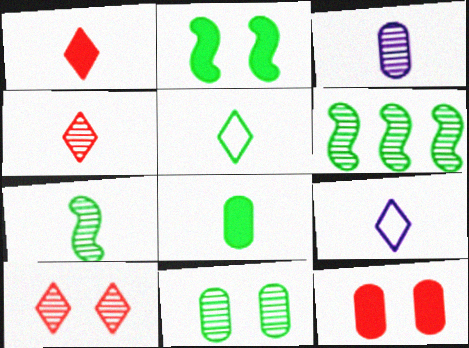[[3, 4, 7], 
[3, 6, 10], 
[5, 7, 8], 
[6, 9, 12]]